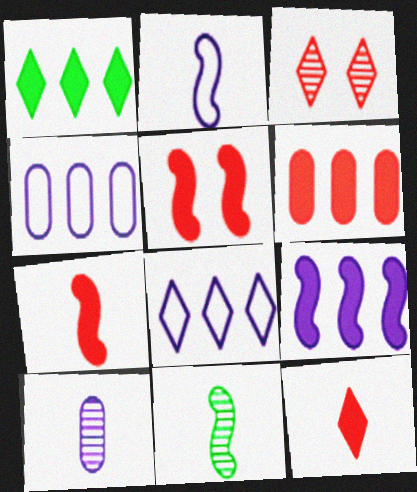[[1, 6, 9], 
[2, 7, 11], 
[5, 6, 12]]